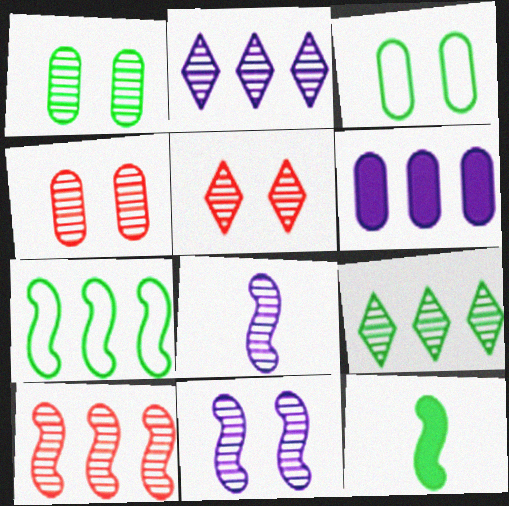[[1, 5, 11], 
[3, 9, 12], 
[4, 8, 9]]